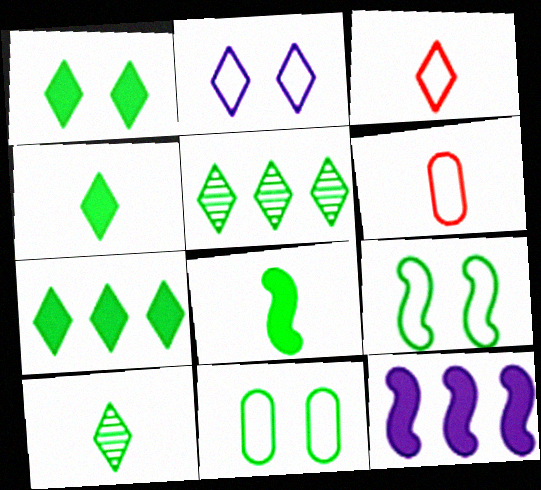[[1, 4, 7], 
[5, 8, 11]]